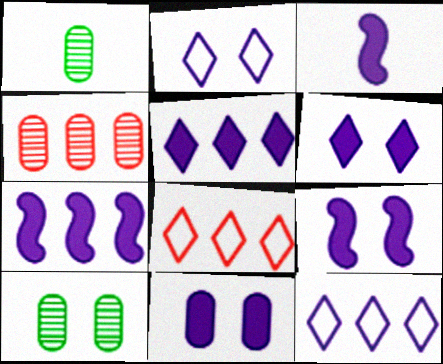[[1, 8, 9], 
[3, 5, 11], 
[3, 7, 9], 
[3, 8, 10], 
[6, 9, 11]]